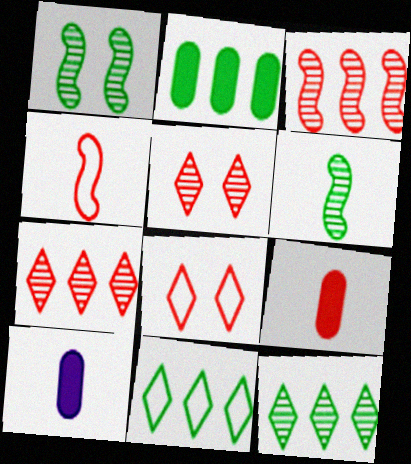[[3, 8, 9]]